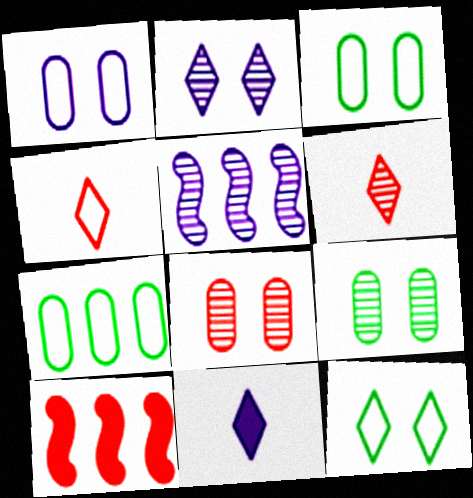[[1, 5, 11], 
[4, 8, 10], 
[5, 6, 9]]